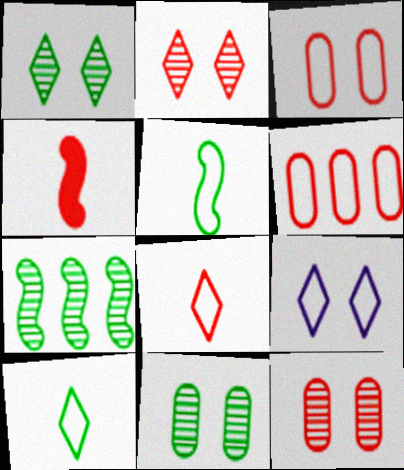[[2, 4, 6], 
[5, 6, 9]]